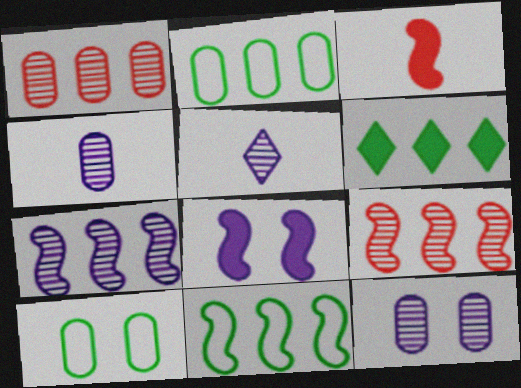[[5, 7, 12]]